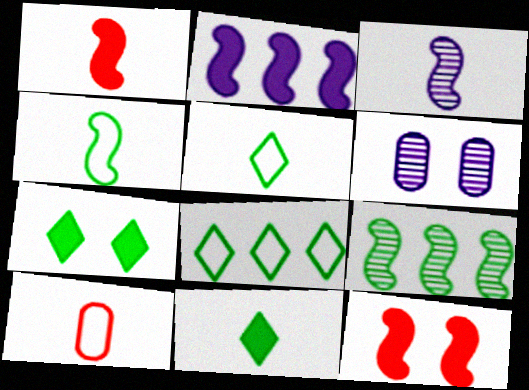[[1, 3, 4], 
[1, 6, 8], 
[3, 10, 11]]